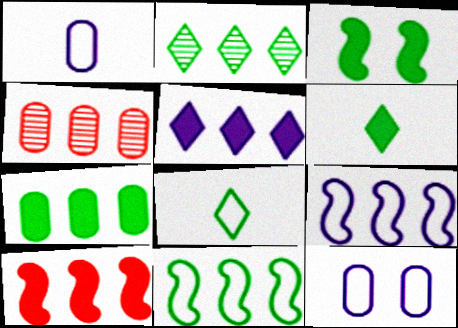[[2, 7, 11], 
[3, 6, 7], 
[4, 5, 11], 
[5, 7, 10]]